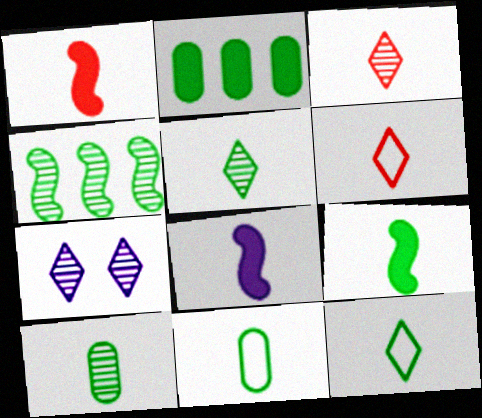[[1, 8, 9], 
[3, 8, 11], 
[5, 9, 11], 
[6, 8, 10], 
[9, 10, 12]]